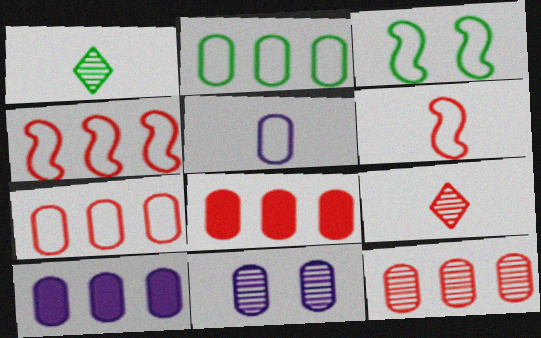[[2, 10, 12], 
[3, 9, 10], 
[5, 10, 11], 
[7, 8, 12]]